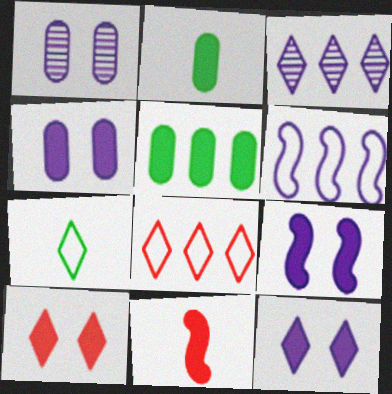[[3, 7, 10], 
[4, 9, 12], 
[5, 11, 12]]